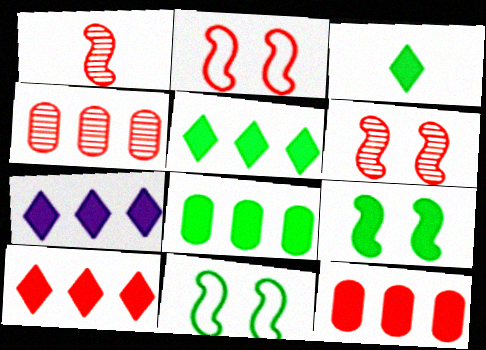[[3, 8, 9], 
[5, 7, 10]]